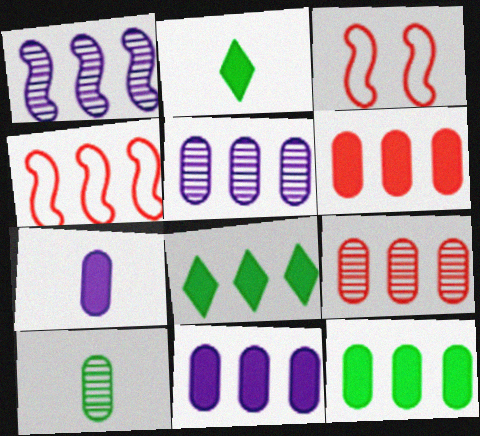[[2, 3, 5], 
[4, 5, 8], 
[6, 11, 12]]